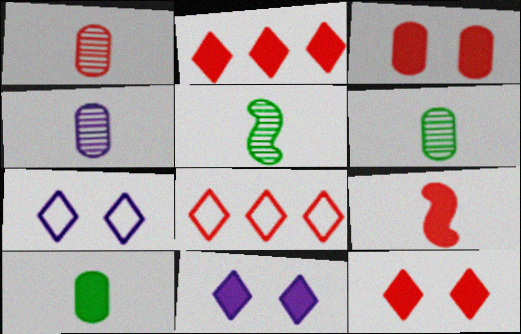[[1, 4, 6], 
[2, 3, 9]]